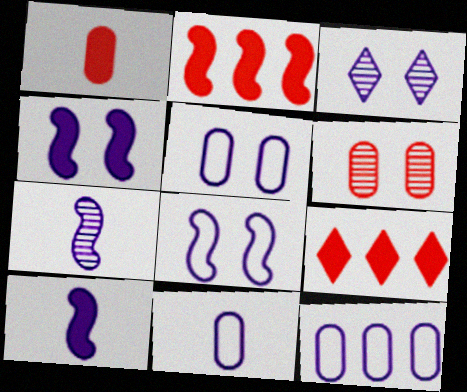[[3, 4, 5], 
[3, 10, 12], 
[5, 11, 12]]